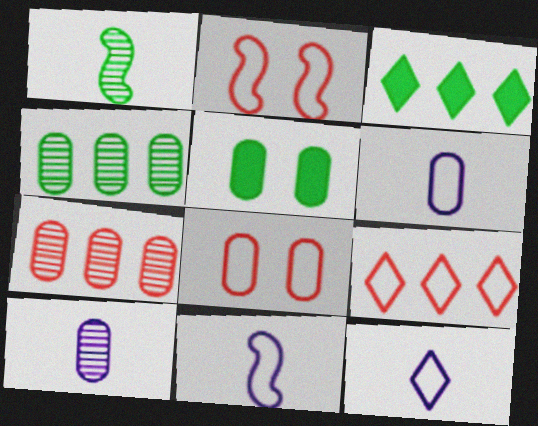[[2, 3, 10], 
[5, 6, 7], 
[6, 11, 12]]